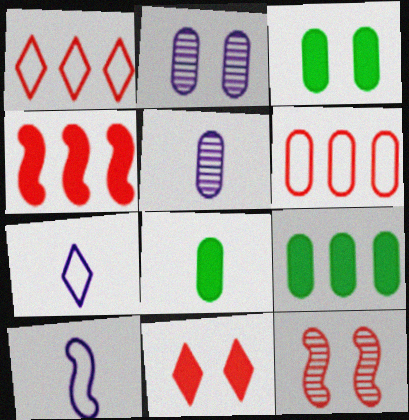[[2, 6, 8], 
[3, 5, 6], 
[3, 8, 9], 
[7, 9, 12]]